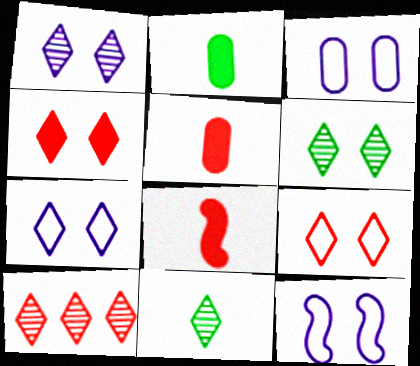[[1, 10, 11], 
[2, 10, 12], 
[3, 7, 12], 
[4, 6, 7]]